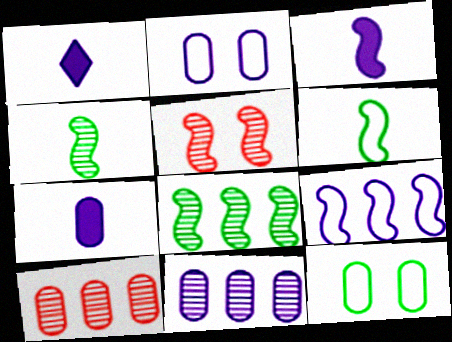[[1, 3, 7], 
[2, 7, 11], 
[7, 10, 12]]